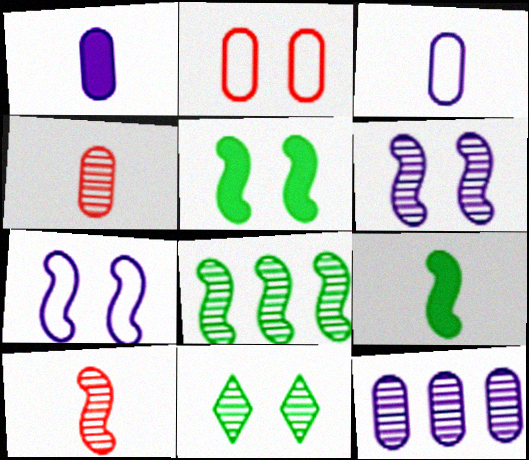[[6, 8, 10], 
[10, 11, 12]]